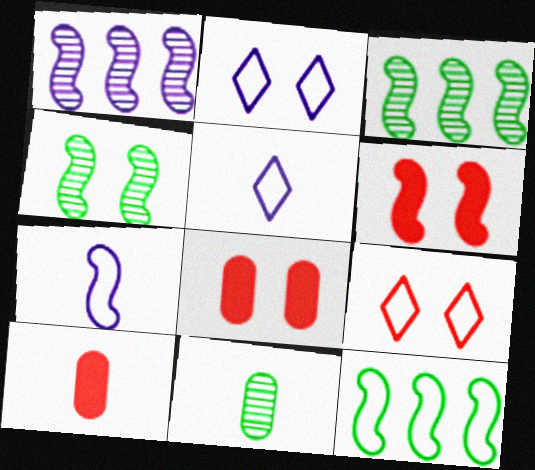[[2, 3, 10], 
[2, 4, 8], 
[3, 5, 8], 
[3, 6, 7]]